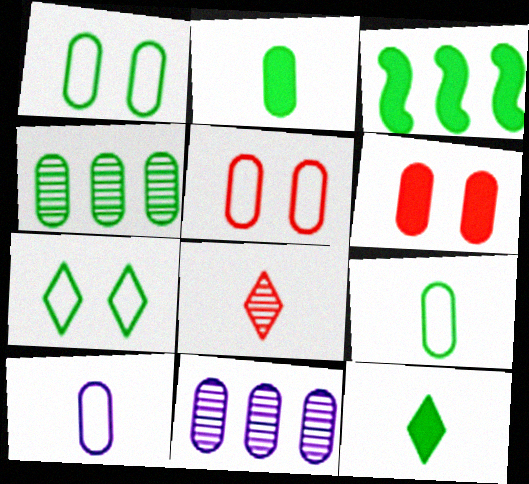[[1, 2, 4], 
[2, 5, 11], 
[4, 6, 10], 
[6, 9, 11]]